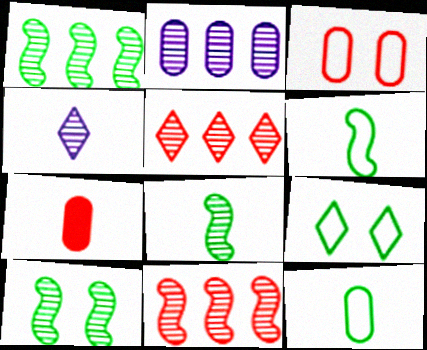[[1, 2, 5], 
[1, 8, 10], 
[4, 6, 7]]